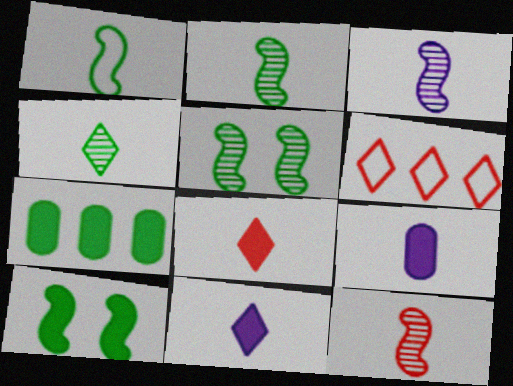[[2, 3, 12], 
[5, 6, 9]]